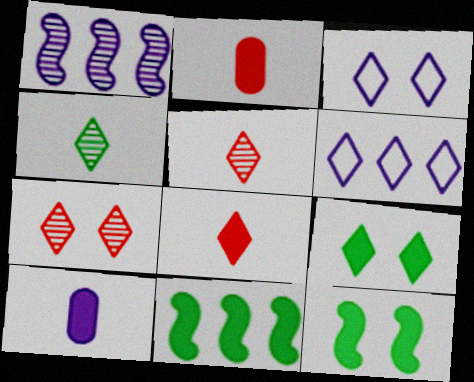[[1, 3, 10], 
[3, 7, 9], 
[5, 6, 9]]